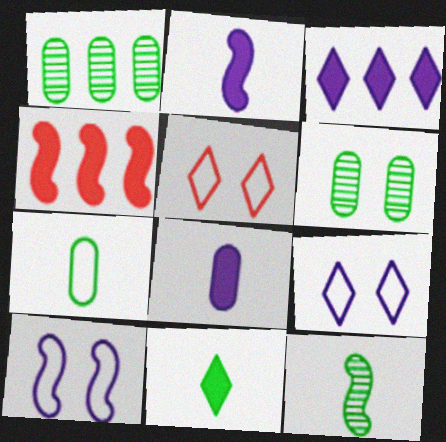[[1, 2, 5], 
[4, 10, 12], 
[7, 11, 12]]